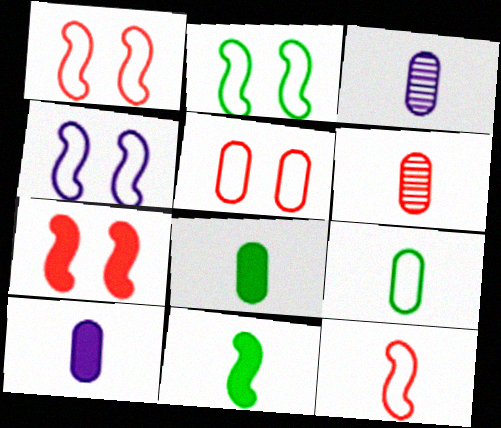[[1, 2, 4], 
[6, 9, 10]]